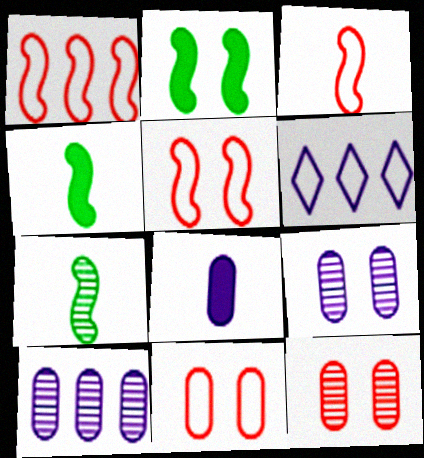[[1, 3, 5], 
[4, 6, 12]]